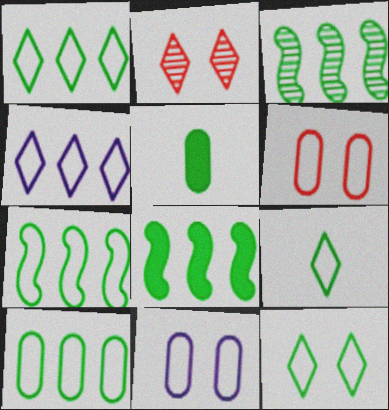[[1, 7, 10], 
[1, 9, 12], 
[3, 5, 12], 
[3, 7, 8]]